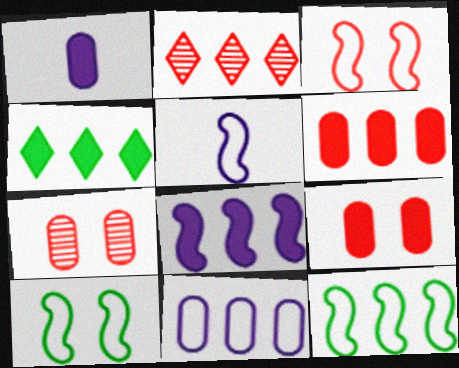[[1, 2, 10], 
[3, 5, 12], 
[4, 5, 7], 
[4, 6, 8]]